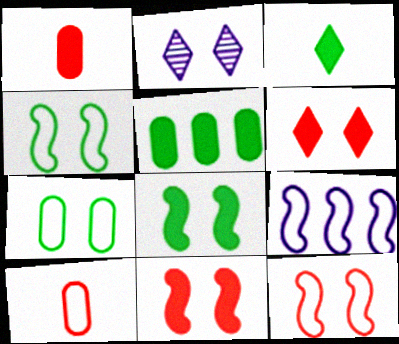[[2, 7, 11], 
[3, 5, 8]]